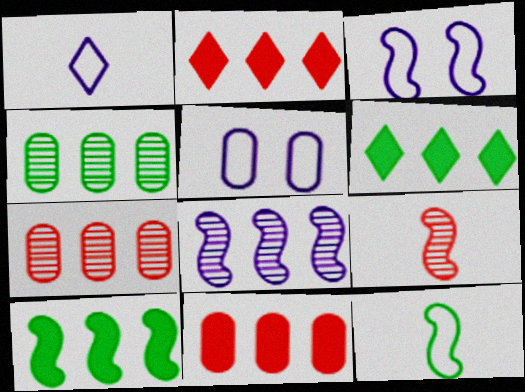[[3, 9, 10], 
[5, 6, 9]]